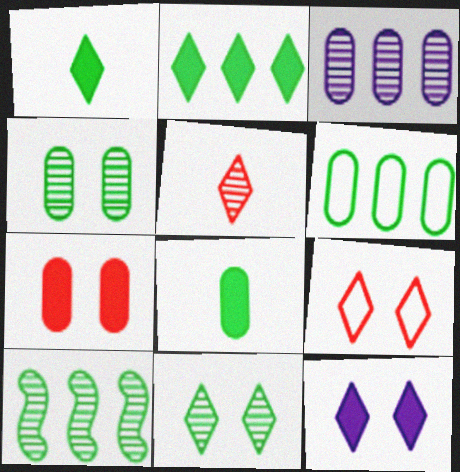[[2, 6, 10], 
[4, 6, 8], 
[9, 11, 12]]